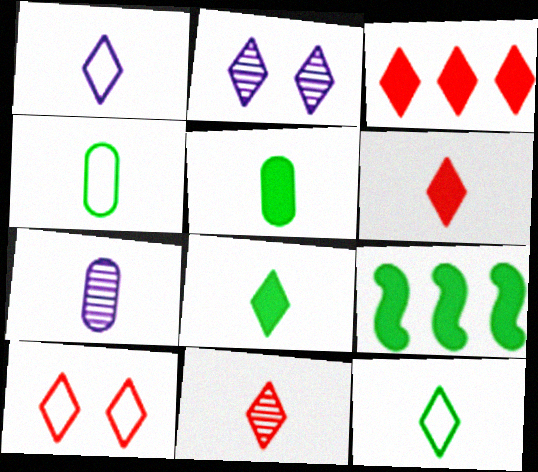[[1, 8, 11], 
[2, 3, 12], 
[3, 10, 11], 
[7, 9, 10]]